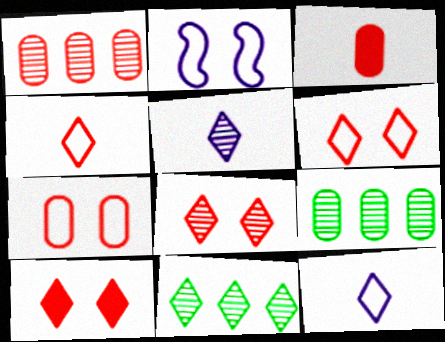[[1, 3, 7], 
[2, 3, 11], 
[5, 8, 11], 
[6, 8, 10], 
[10, 11, 12]]